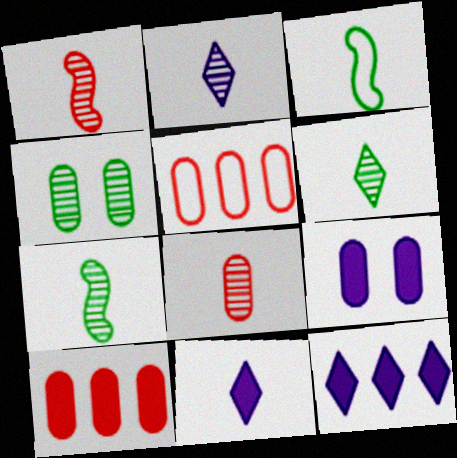[[2, 7, 8], 
[3, 8, 11]]